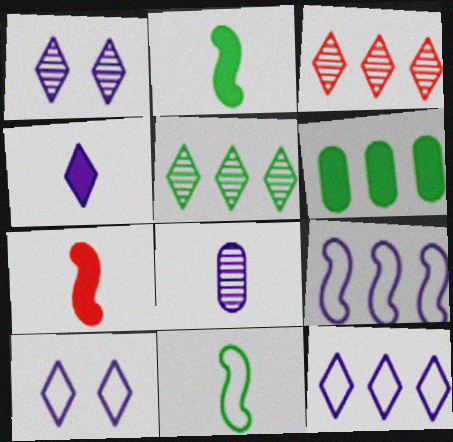[[1, 4, 12], 
[3, 6, 9]]